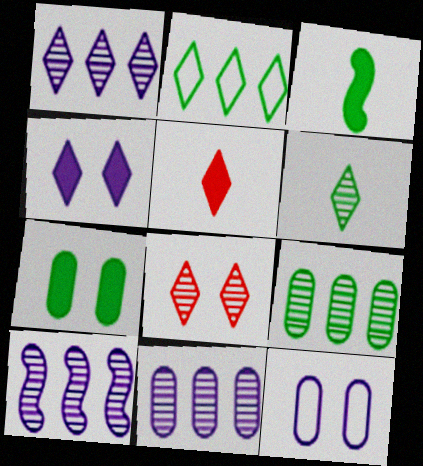[[1, 6, 8], 
[1, 10, 11]]